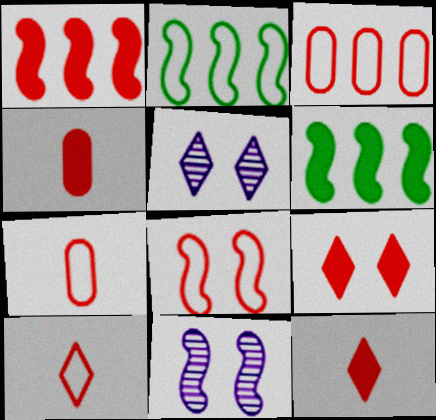[[1, 4, 9], 
[2, 4, 5], 
[3, 8, 10], 
[5, 6, 7]]